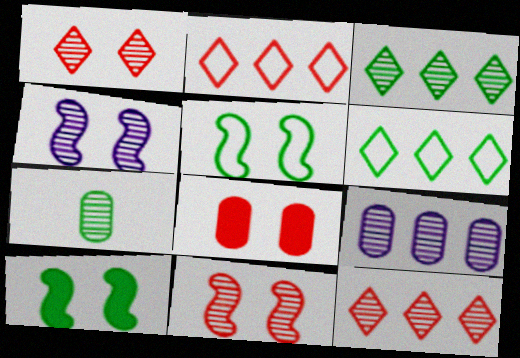[[4, 7, 12], 
[6, 7, 10]]